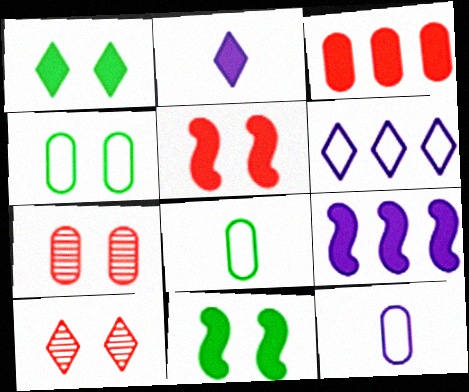[[2, 3, 11], 
[8, 9, 10]]